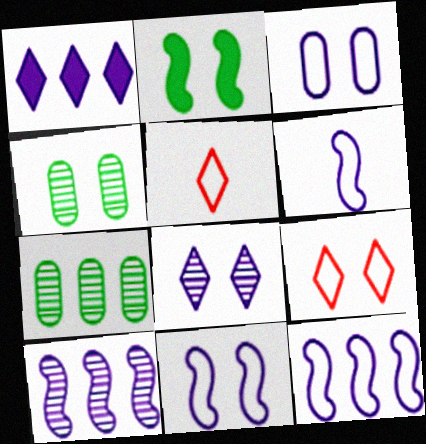[[6, 11, 12]]